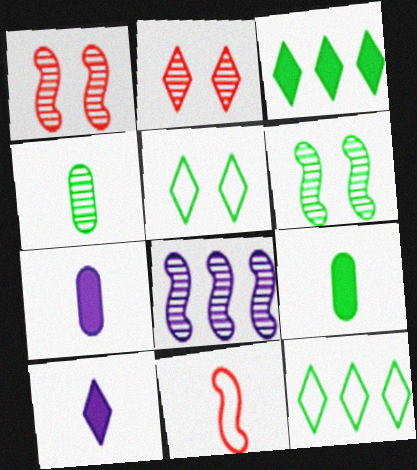[[1, 7, 12], 
[2, 4, 8], 
[2, 10, 12], 
[4, 10, 11], 
[6, 9, 12]]